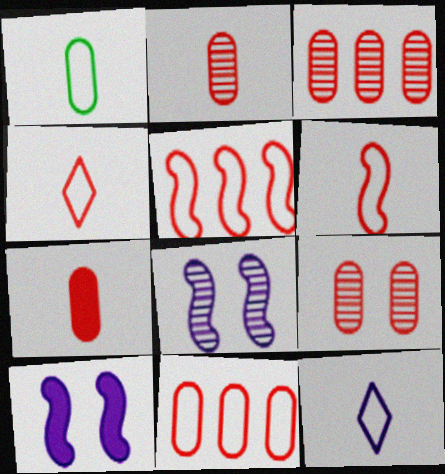[[1, 6, 12], 
[2, 3, 9], 
[7, 9, 11]]